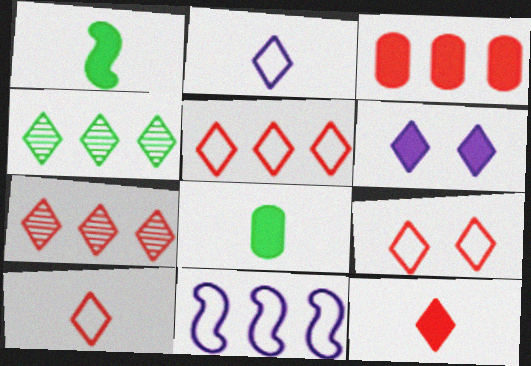[[1, 3, 6], 
[3, 4, 11], 
[4, 6, 10], 
[5, 9, 10], 
[7, 9, 12]]